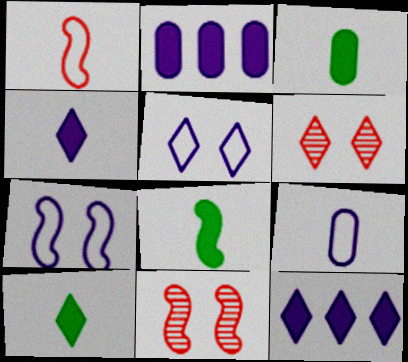[[3, 8, 10]]